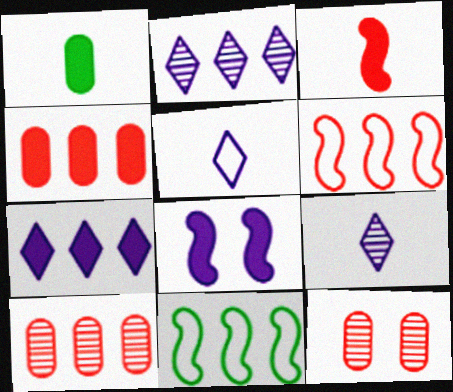[[2, 4, 11], 
[7, 10, 11]]